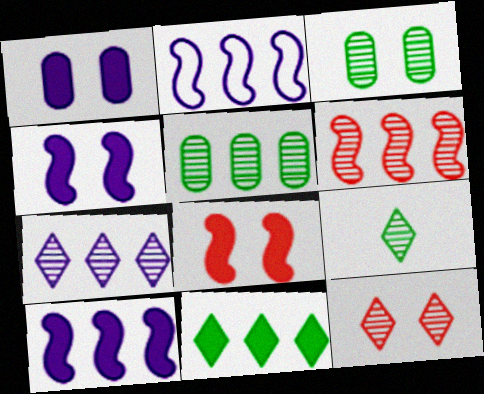[[5, 6, 7], 
[7, 9, 12]]